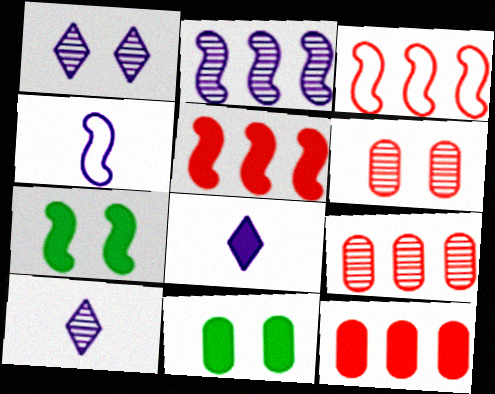[[3, 10, 11], 
[5, 8, 11], 
[7, 8, 12]]